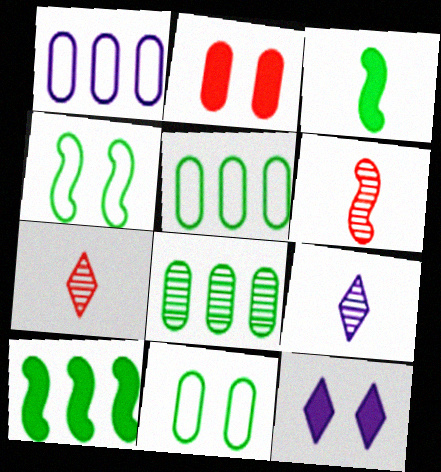[[5, 6, 12]]